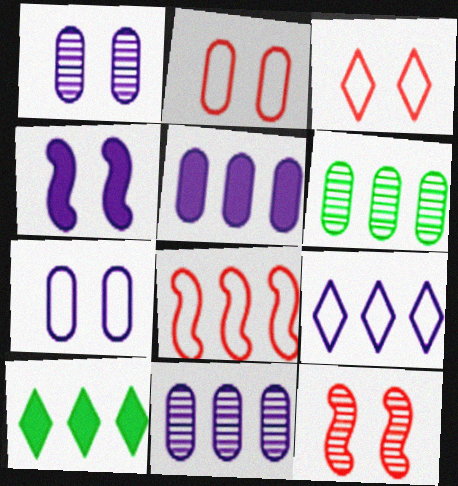[[8, 10, 11]]